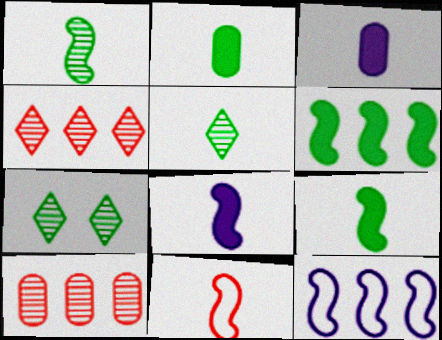[[1, 8, 11], 
[3, 5, 11]]